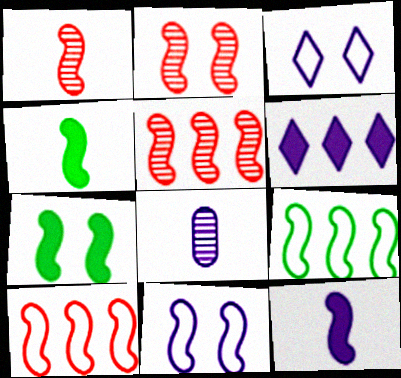[[1, 2, 5], 
[2, 7, 11], 
[2, 9, 12], 
[4, 5, 11], 
[6, 8, 11]]